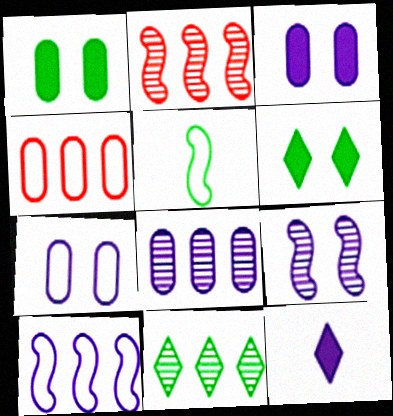[[1, 5, 11], 
[2, 8, 11]]